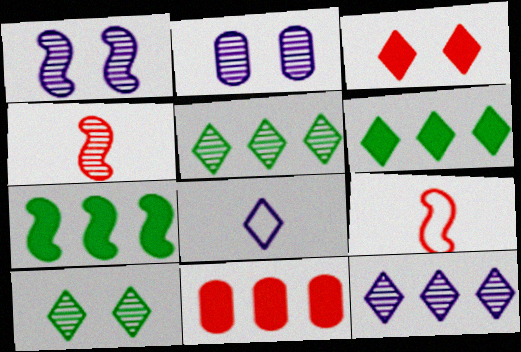[[1, 7, 9], 
[2, 4, 5], 
[2, 6, 9], 
[3, 5, 8]]